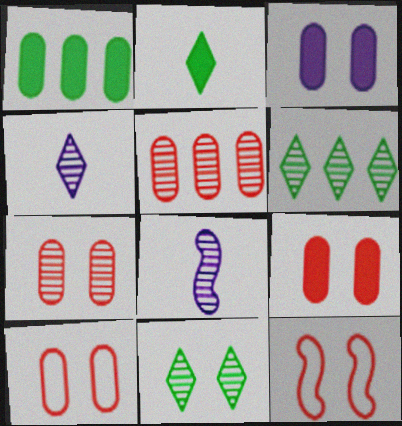[[1, 4, 12], 
[3, 11, 12], 
[5, 8, 11], 
[6, 7, 8], 
[7, 9, 10]]